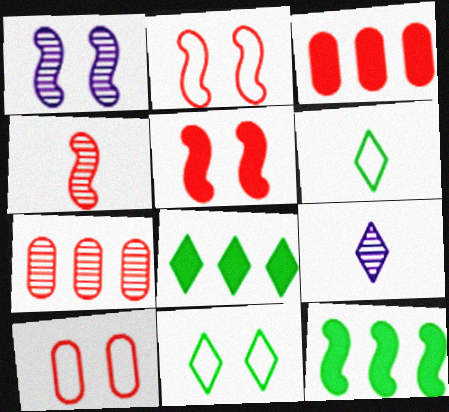[[1, 3, 6], 
[9, 10, 12]]